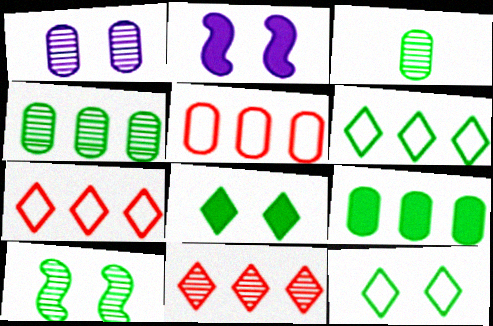[[2, 3, 7]]